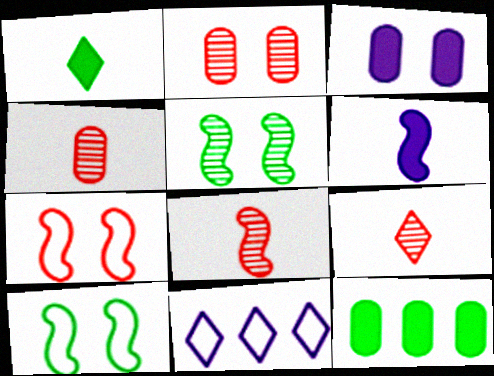[[4, 8, 9]]